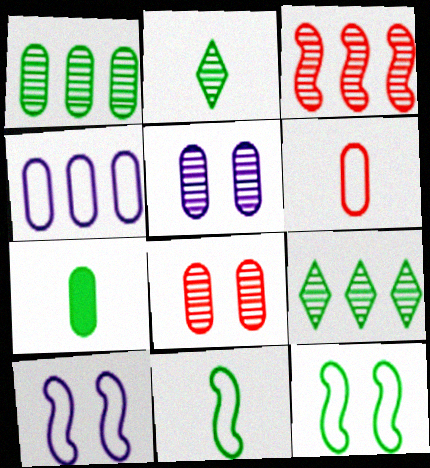[[2, 3, 5], 
[2, 7, 11], 
[4, 7, 8], 
[7, 9, 12]]